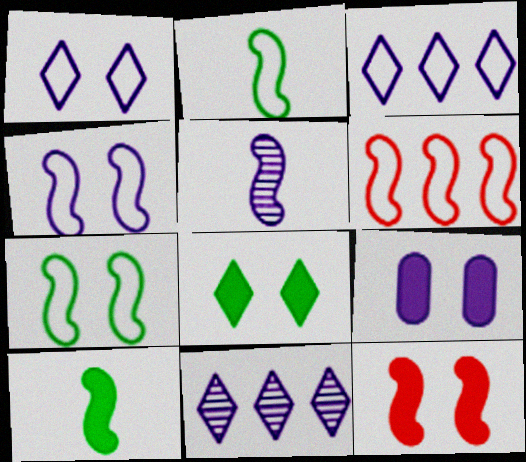[[2, 4, 6], 
[3, 5, 9], 
[8, 9, 12]]